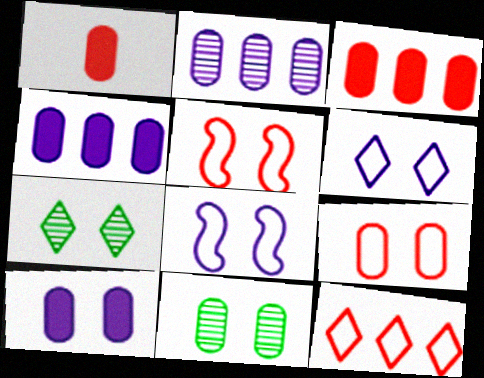[[5, 7, 10], 
[9, 10, 11]]